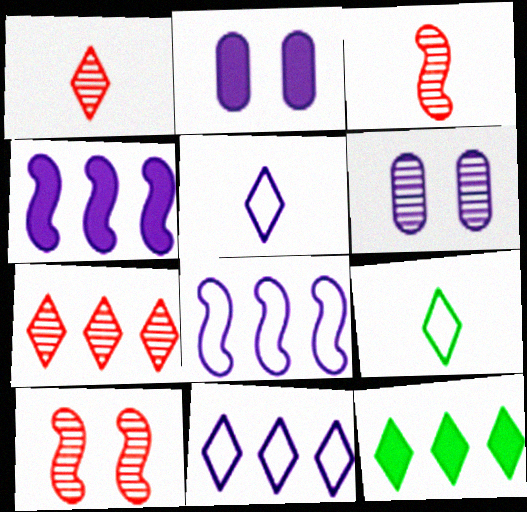[[4, 5, 6], 
[7, 11, 12]]